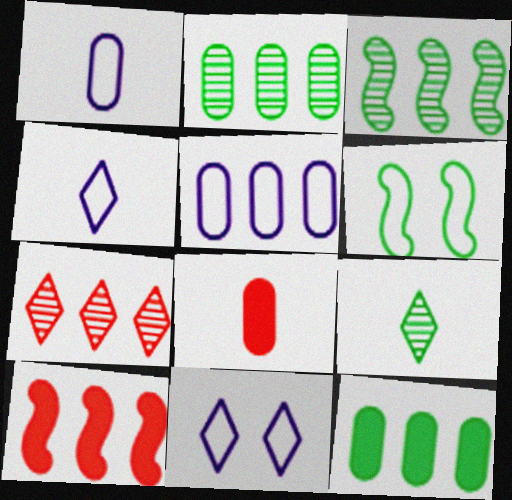[[3, 8, 11], 
[6, 9, 12]]